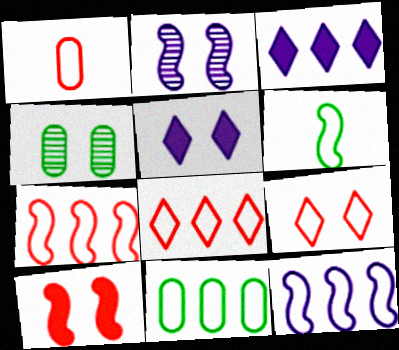[[1, 7, 9], 
[8, 11, 12]]